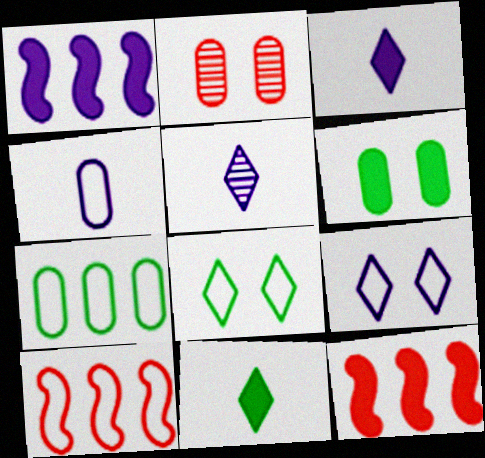[[3, 6, 12], 
[4, 8, 10], 
[5, 6, 10]]